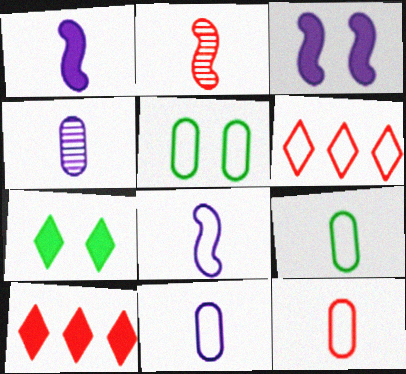[[5, 6, 8], 
[9, 11, 12]]